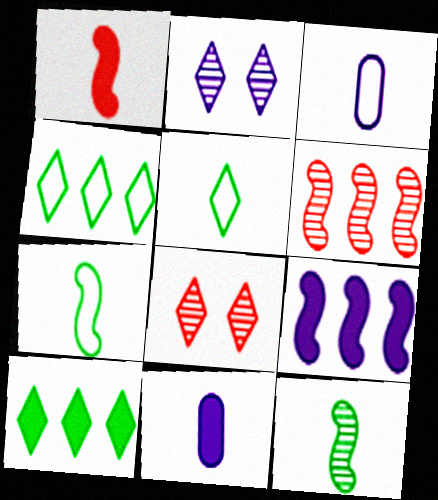[[2, 3, 9]]